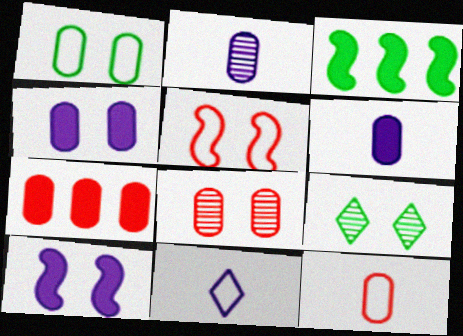[[1, 2, 7], 
[1, 4, 8], 
[3, 8, 11], 
[4, 5, 9], 
[7, 8, 12]]